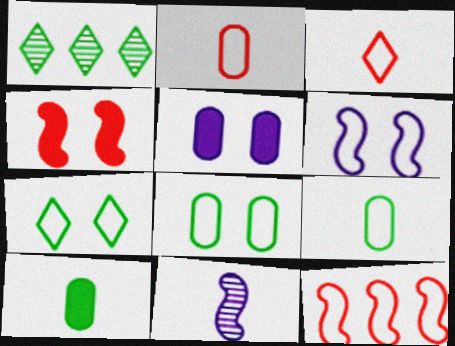[[3, 10, 11]]